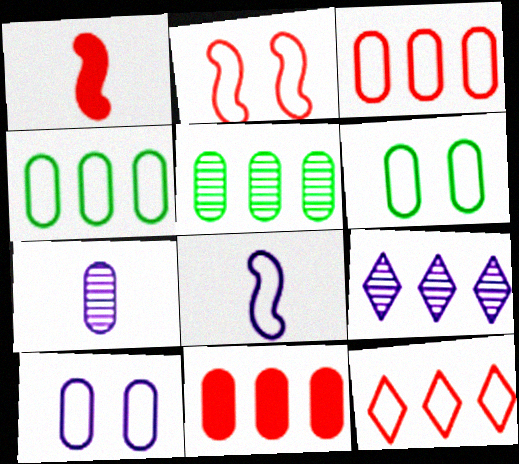[[1, 6, 9], 
[6, 7, 11], 
[6, 8, 12]]